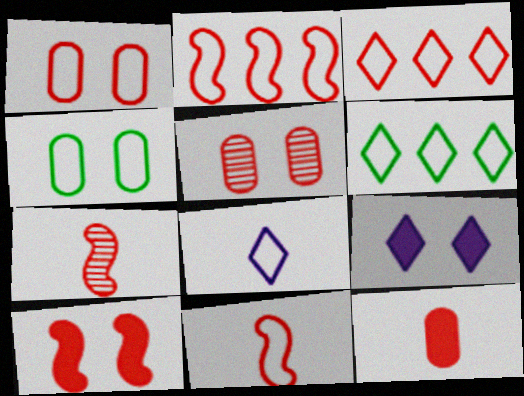[[1, 3, 11], 
[2, 4, 8], 
[2, 7, 10]]